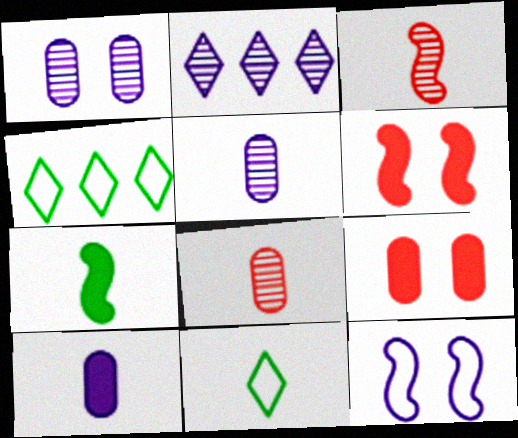[[2, 10, 12], 
[3, 10, 11], 
[4, 5, 6]]